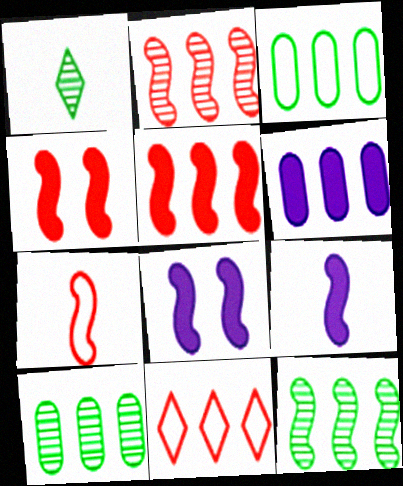[[2, 4, 7], 
[6, 11, 12], 
[7, 8, 12]]